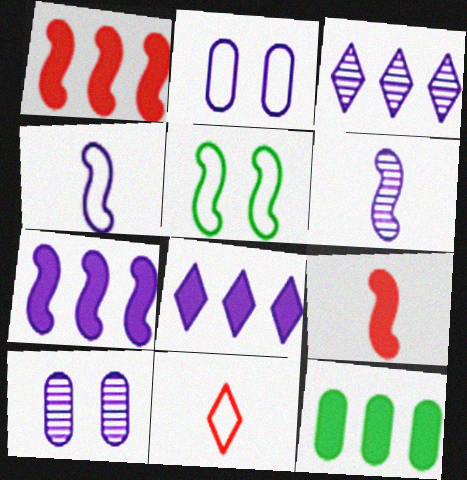[[1, 5, 6], 
[1, 8, 12], 
[2, 6, 8], 
[3, 6, 10], 
[4, 8, 10]]